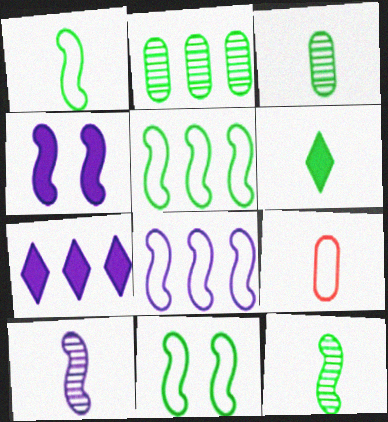[[1, 3, 6], 
[1, 5, 11], 
[2, 6, 11], 
[4, 8, 10], 
[6, 9, 10]]